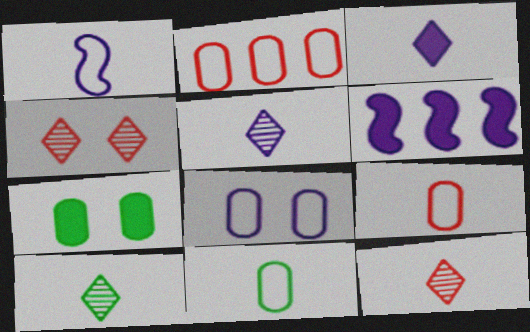[[2, 8, 11], 
[4, 6, 11], 
[5, 6, 8], 
[5, 10, 12]]